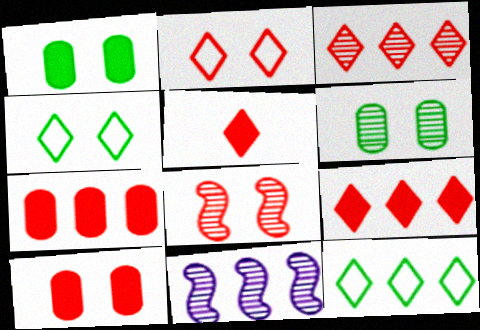[[2, 3, 5], 
[2, 8, 10], 
[7, 11, 12]]